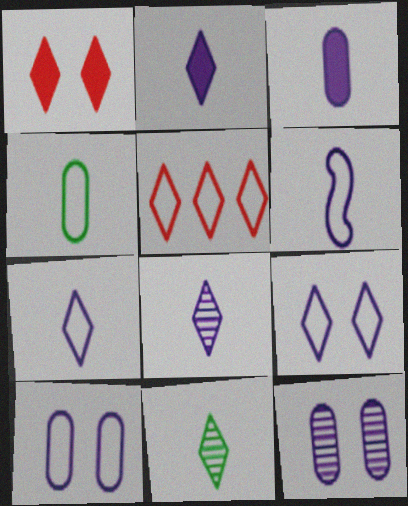[[2, 7, 8], 
[3, 6, 8]]